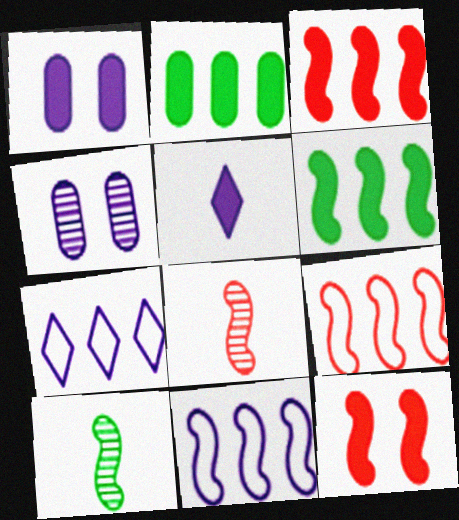[[2, 5, 12], 
[4, 5, 11], 
[8, 9, 12], 
[10, 11, 12]]